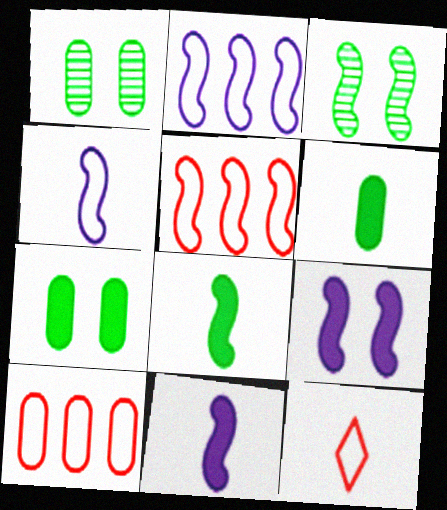[[3, 5, 11]]